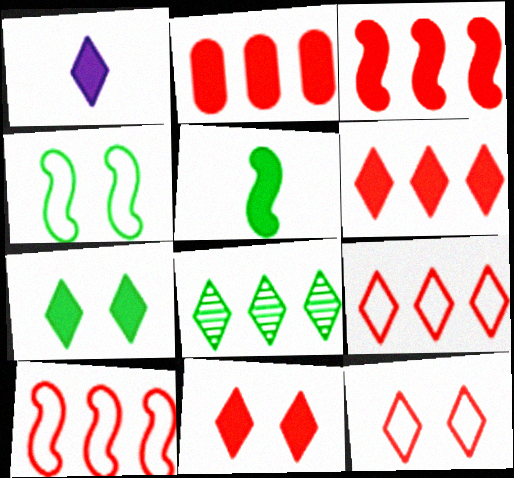[[1, 6, 7], 
[1, 8, 12], 
[2, 3, 6]]